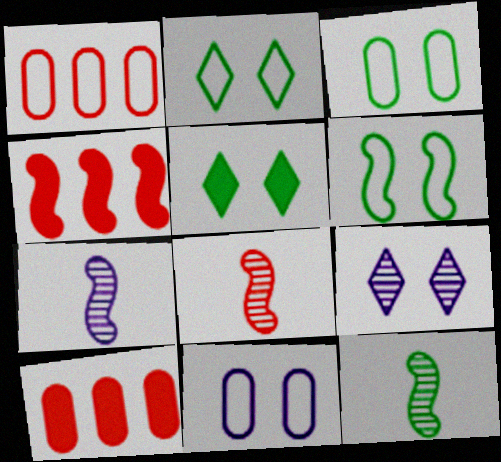[[1, 5, 7], 
[2, 3, 6], 
[2, 7, 10], 
[4, 6, 7], 
[7, 8, 12]]